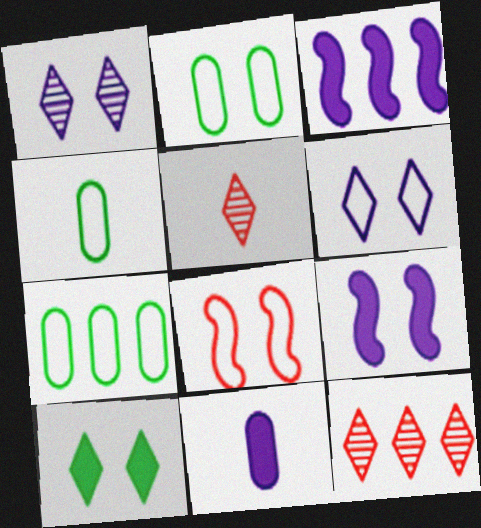[[2, 3, 5], 
[2, 4, 7], 
[2, 6, 8], 
[3, 7, 12], 
[4, 9, 12], 
[5, 7, 9]]